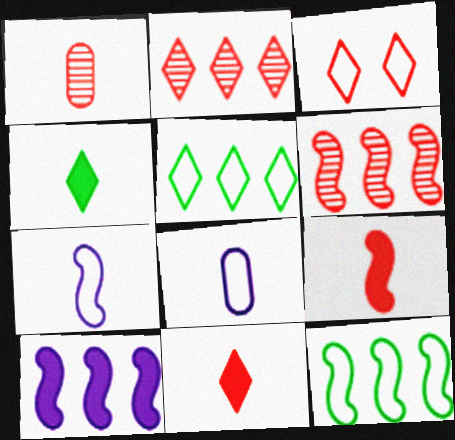[[1, 4, 7], 
[2, 3, 11], 
[3, 8, 12], 
[6, 10, 12]]